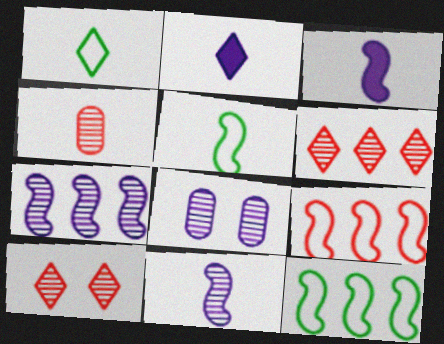[[1, 3, 4], 
[2, 4, 5]]